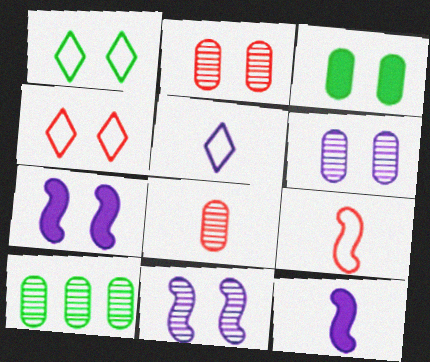[[1, 2, 7], 
[3, 4, 11], 
[4, 10, 12], 
[6, 8, 10]]